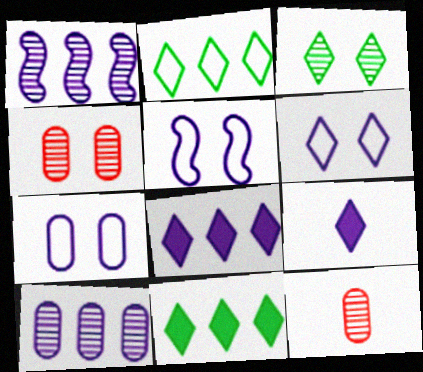[[1, 3, 12], 
[1, 7, 9], 
[5, 6, 7], 
[5, 9, 10], 
[5, 11, 12]]